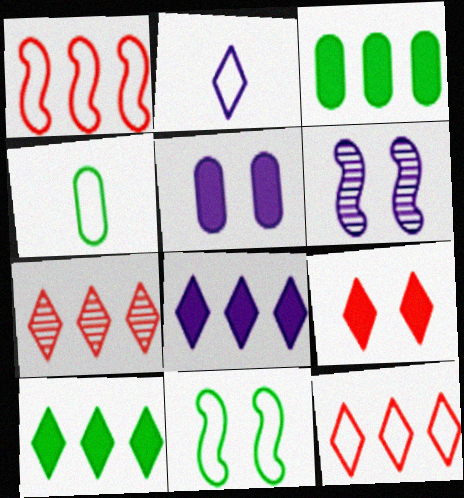[]